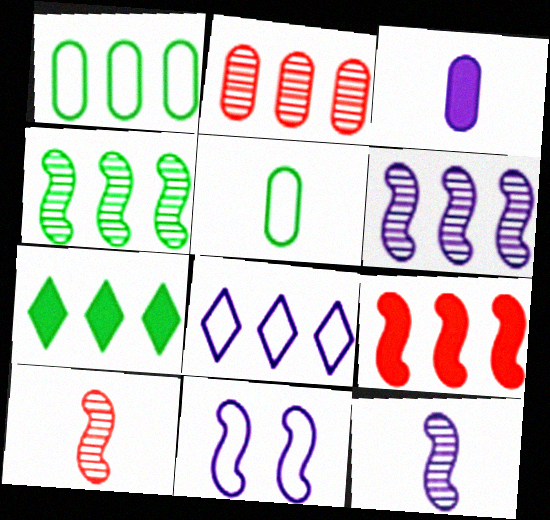[[1, 4, 7]]